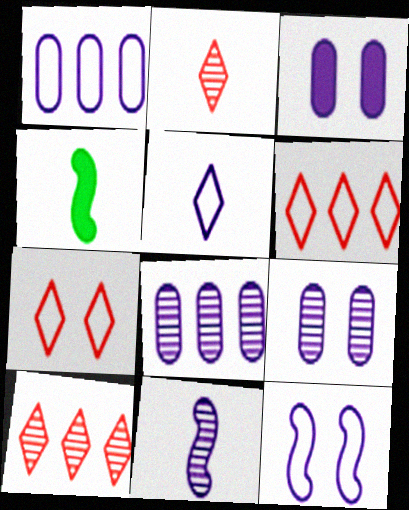[[1, 5, 12], 
[4, 6, 9], 
[4, 7, 8]]